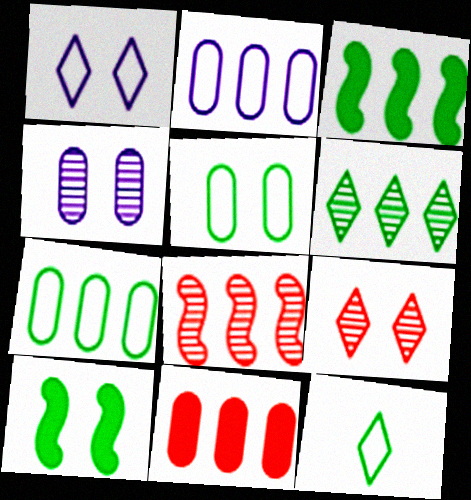[[3, 6, 7]]